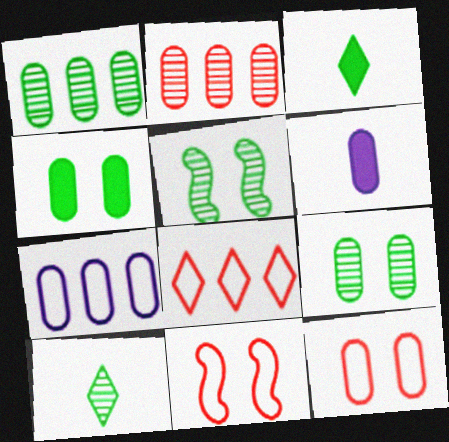[[1, 5, 10], 
[1, 6, 12], 
[5, 6, 8]]